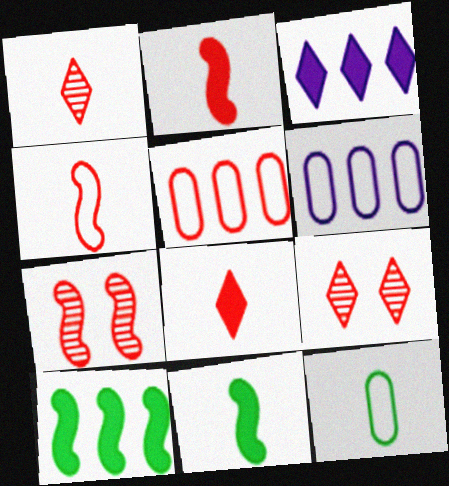[[2, 5, 9], 
[3, 7, 12], 
[5, 7, 8], 
[6, 9, 11]]